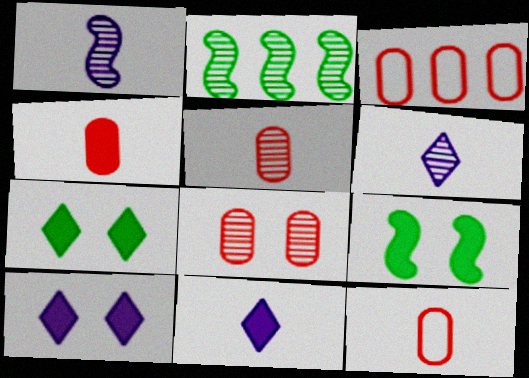[[1, 3, 7], 
[2, 6, 8], 
[2, 10, 12], 
[3, 4, 8], 
[3, 6, 9], 
[4, 5, 12]]